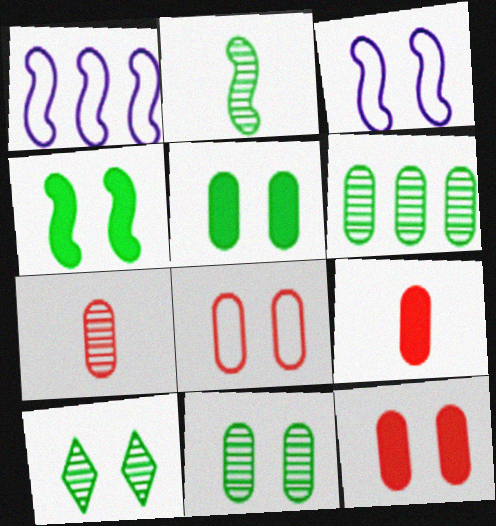[[1, 9, 10], 
[2, 6, 10], 
[3, 10, 12]]